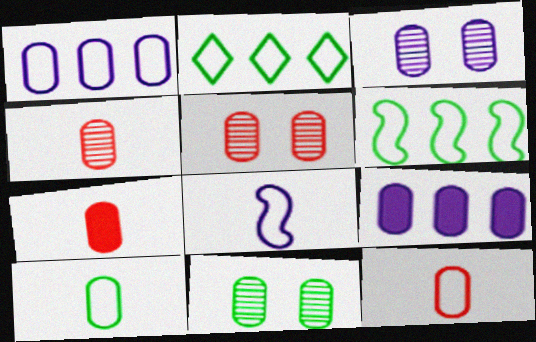[[1, 7, 11], 
[3, 5, 11], 
[4, 7, 12], 
[5, 9, 10], 
[9, 11, 12]]